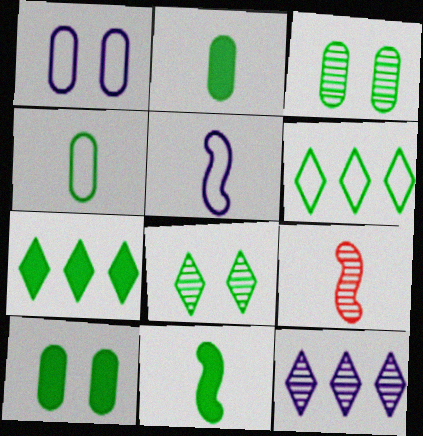[[1, 7, 9], 
[3, 6, 11], 
[3, 9, 12], 
[5, 9, 11], 
[7, 10, 11]]